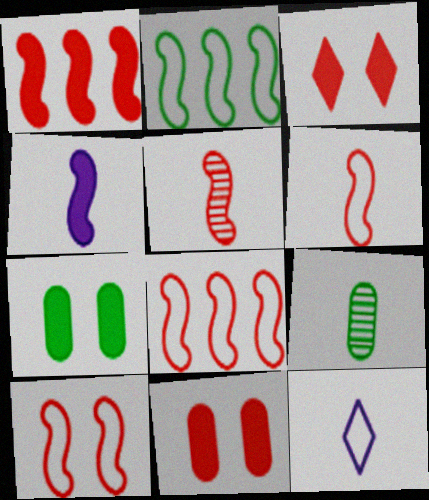[[1, 5, 10], 
[6, 8, 10]]